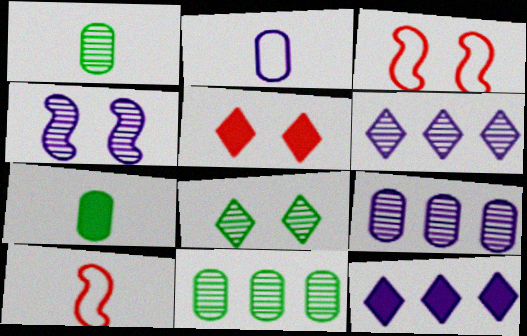[[1, 3, 12], 
[2, 4, 12], 
[3, 6, 7]]